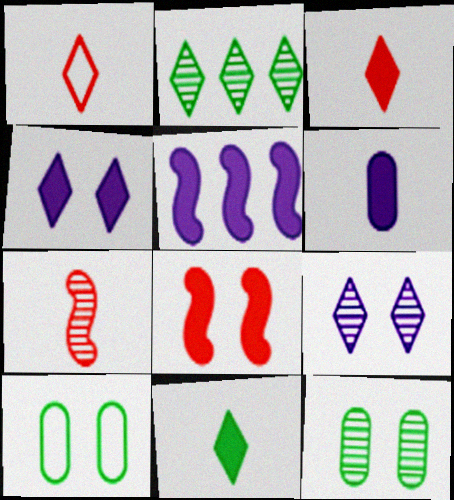[[1, 2, 4], 
[1, 5, 12], 
[4, 5, 6], 
[8, 9, 10]]